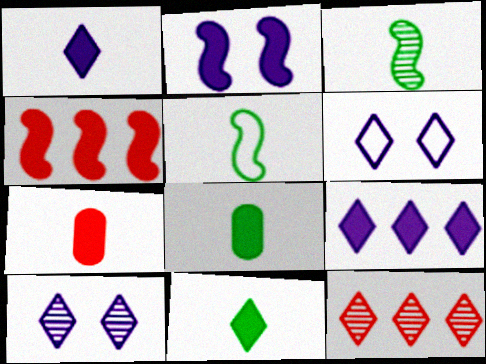[[6, 11, 12]]